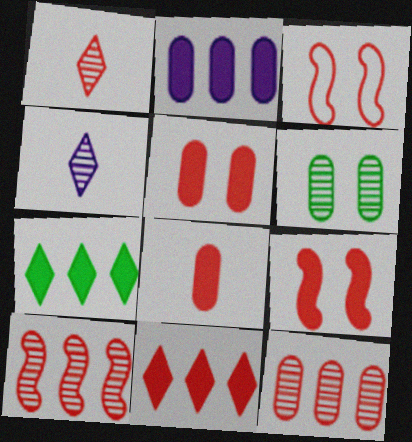[[4, 6, 10], 
[8, 9, 11]]